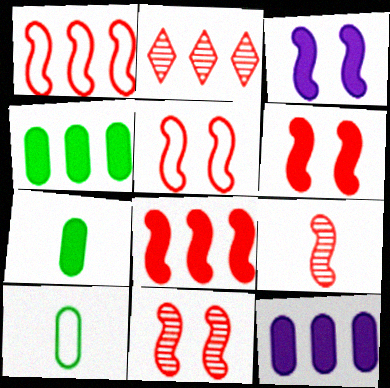[[1, 6, 9], 
[2, 3, 10], 
[5, 6, 11], 
[5, 8, 9]]